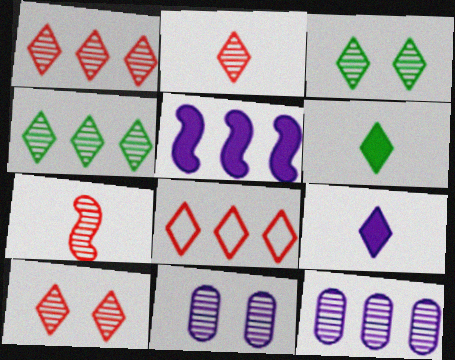[[1, 2, 10], 
[3, 7, 12], 
[3, 8, 9], 
[4, 7, 11]]